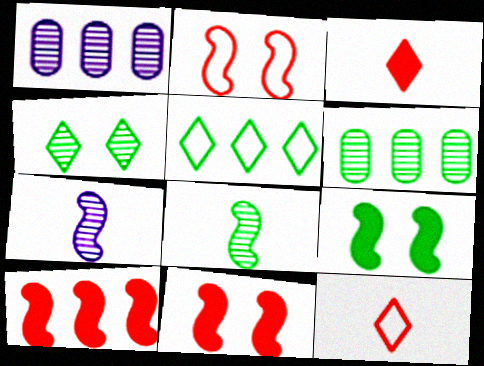[[1, 5, 10], 
[1, 9, 12], 
[4, 6, 8]]